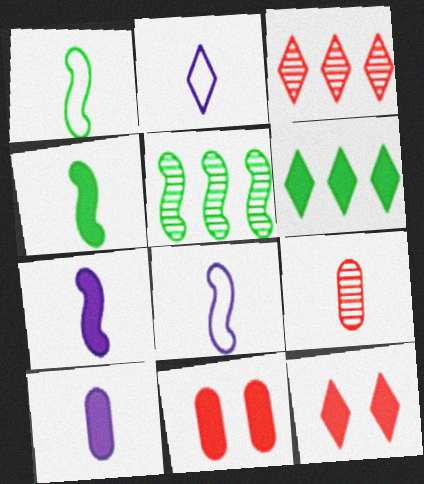[[2, 4, 9], 
[2, 5, 11], 
[6, 7, 11]]